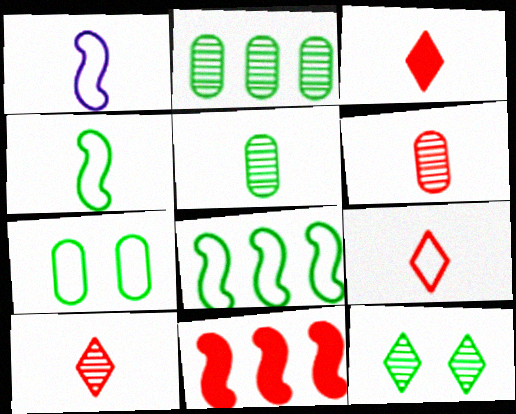[[1, 3, 5], 
[3, 9, 10]]